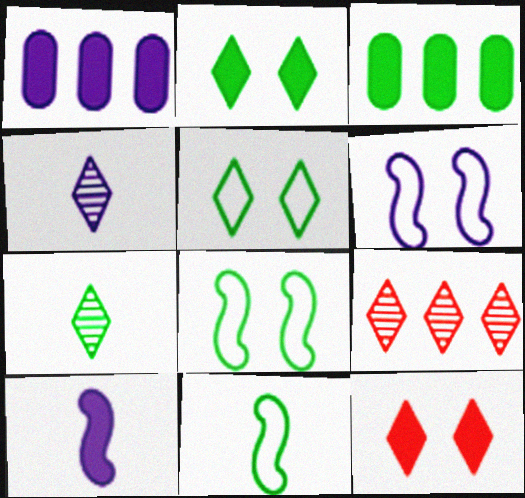[[1, 4, 6], 
[3, 7, 8], 
[3, 10, 12]]